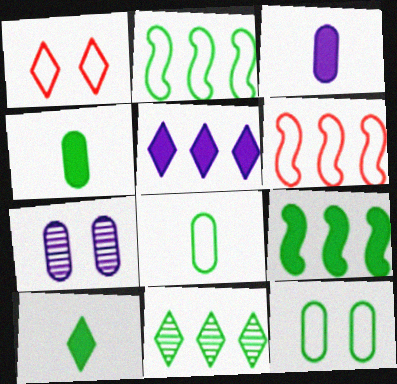[[6, 7, 10]]